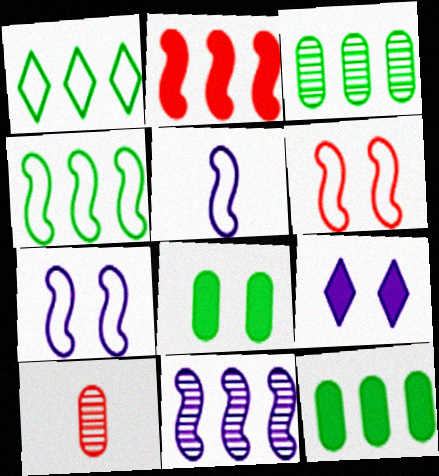[[2, 4, 11], 
[4, 5, 6], 
[4, 9, 10]]